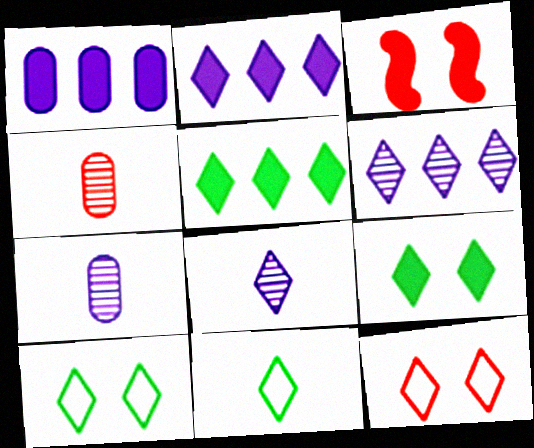[[5, 8, 12]]